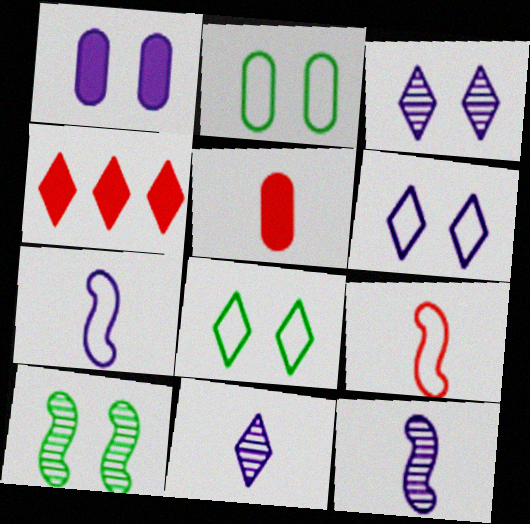[[2, 4, 12], 
[4, 8, 11]]